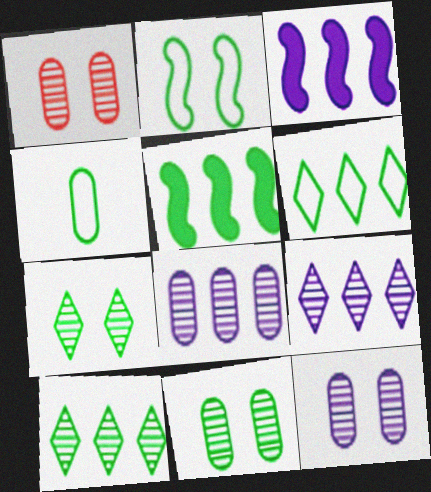[[1, 11, 12], 
[2, 4, 6], 
[4, 5, 7]]